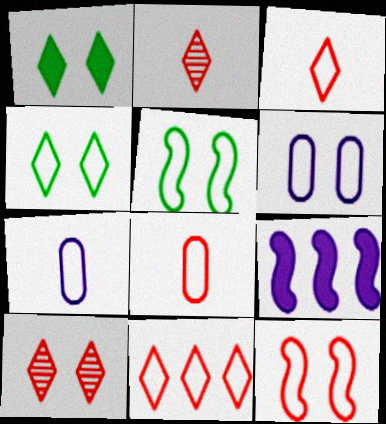[[4, 6, 12], 
[5, 7, 11], 
[8, 11, 12]]